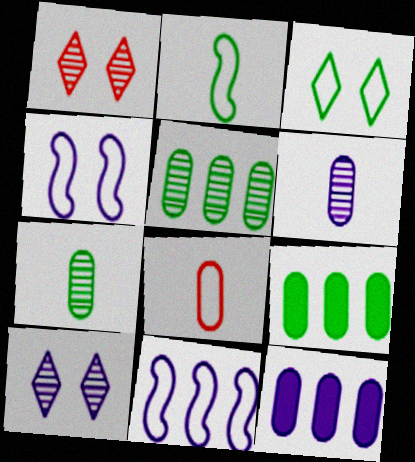[[1, 2, 12], 
[3, 8, 11]]